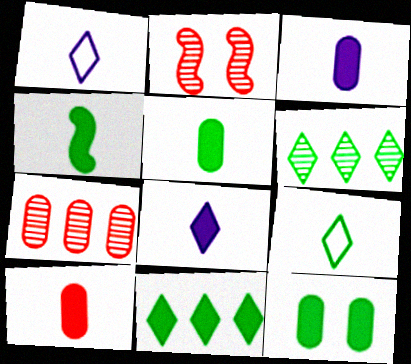[[3, 5, 10], 
[4, 8, 10], 
[4, 11, 12]]